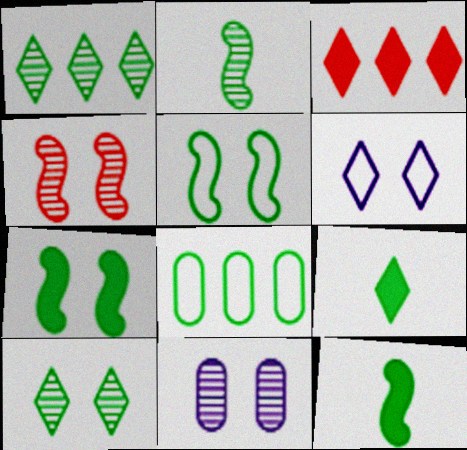[[4, 10, 11], 
[8, 10, 12]]